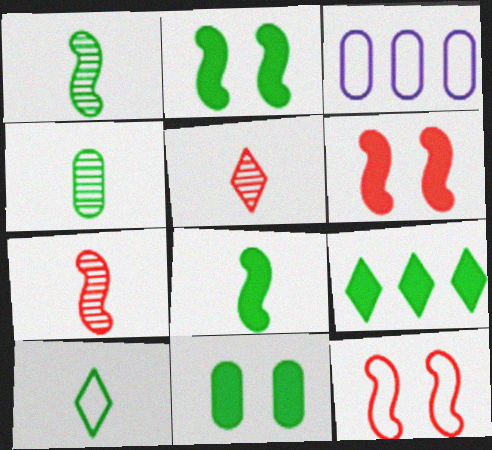[[2, 3, 5], 
[3, 10, 12], 
[4, 8, 10], 
[8, 9, 11]]